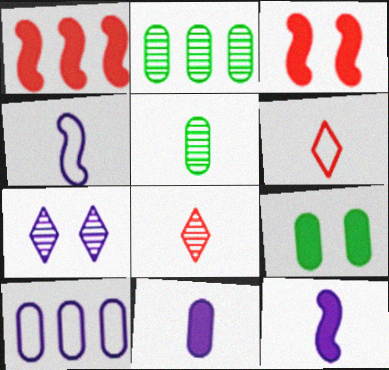[[5, 6, 12], 
[7, 10, 12]]